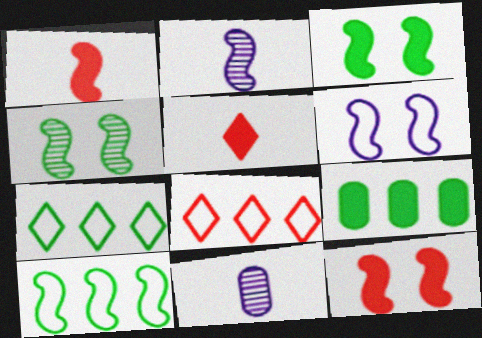[[2, 10, 12], 
[3, 8, 11], 
[4, 6, 12], 
[7, 11, 12]]